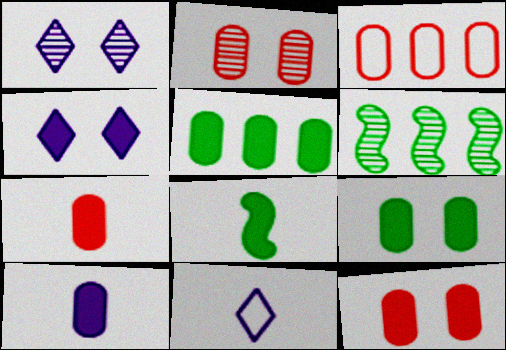[[1, 3, 8], 
[2, 3, 7], 
[5, 10, 12], 
[6, 11, 12]]